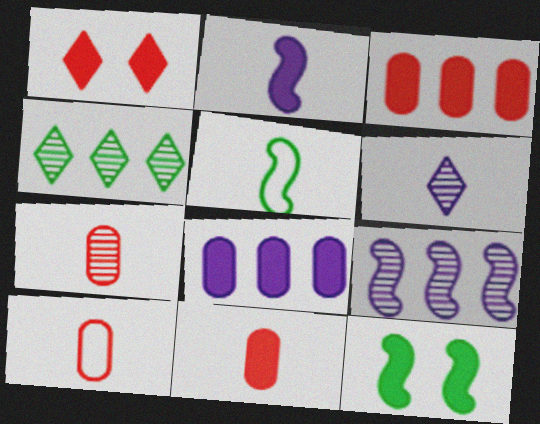[[5, 6, 11], 
[7, 10, 11]]